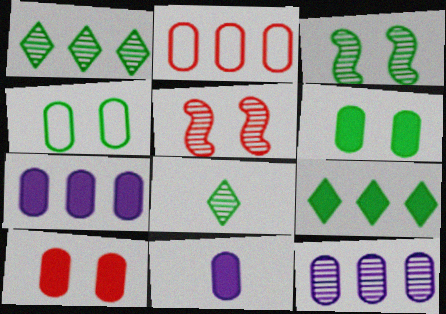[[5, 8, 12]]